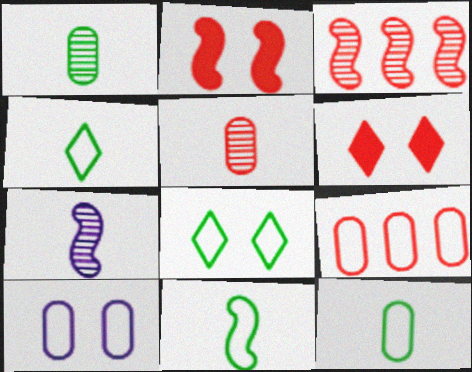[[4, 11, 12], 
[9, 10, 12]]